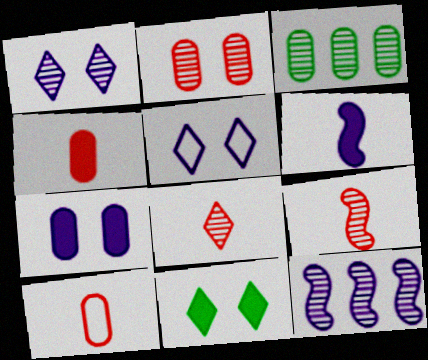[[1, 3, 9], 
[3, 7, 10], 
[10, 11, 12]]